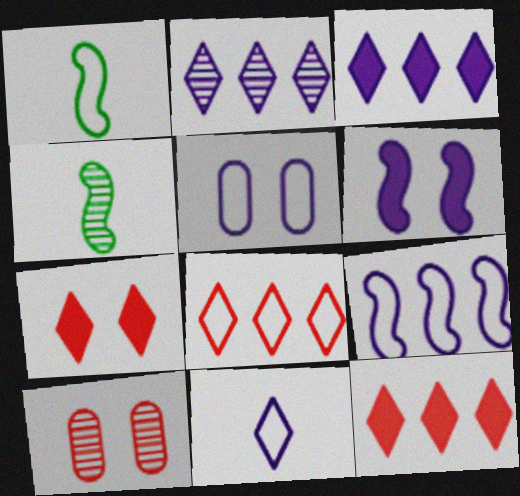[[1, 3, 10], 
[1, 5, 8], 
[2, 4, 10], 
[4, 5, 12], 
[5, 9, 11]]